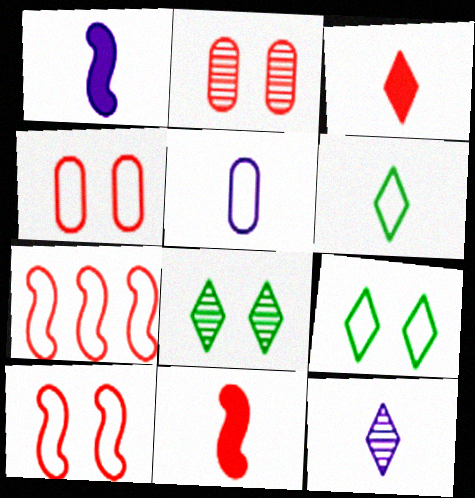[[1, 5, 12], 
[2, 3, 7], 
[3, 6, 12], 
[5, 7, 9]]